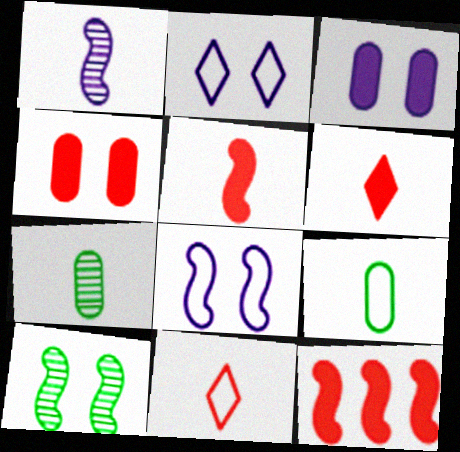[[1, 6, 9], 
[2, 4, 10], 
[2, 7, 12], 
[4, 6, 12]]